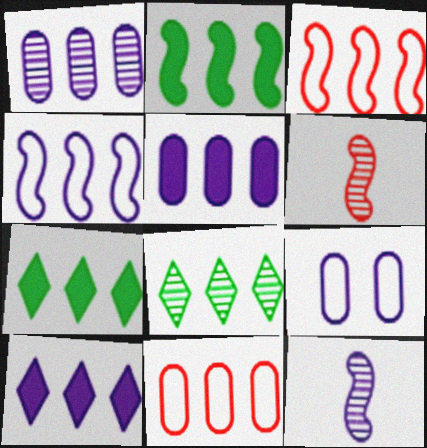[[1, 3, 7], 
[1, 4, 10], 
[3, 5, 8], 
[6, 7, 9], 
[9, 10, 12]]